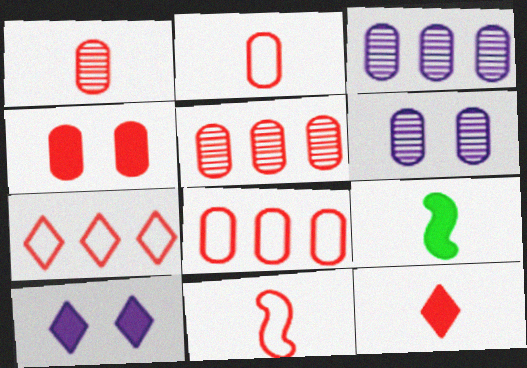[[1, 4, 8], 
[1, 11, 12], 
[2, 4, 5], 
[6, 7, 9]]